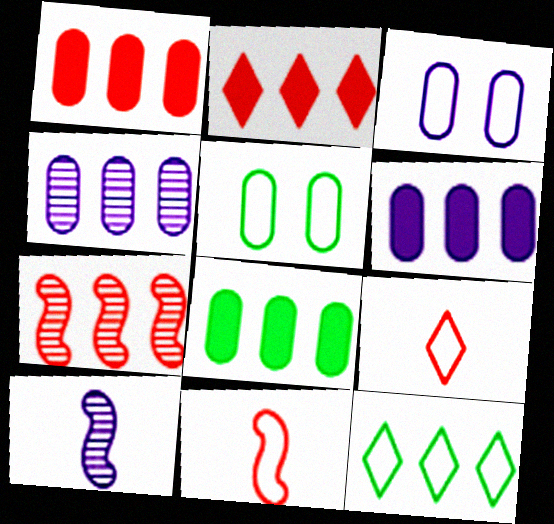[[1, 6, 8], 
[2, 5, 10], 
[3, 11, 12], 
[6, 7, 12]]